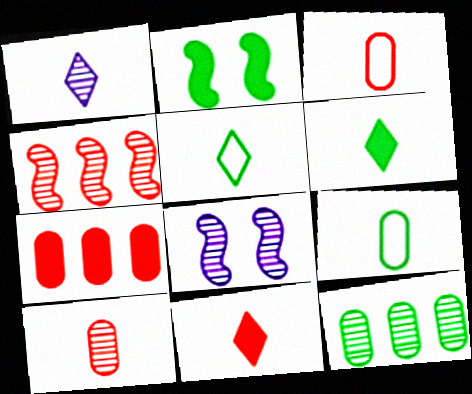[[1, 5, 11], 
[2, 5, 12], 
[5, 7, 8]]